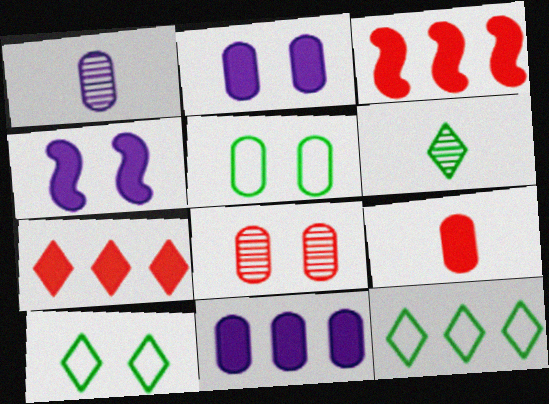[[1, 3, 10], 
[2, 5, 8], 
[4, 8, 10]]